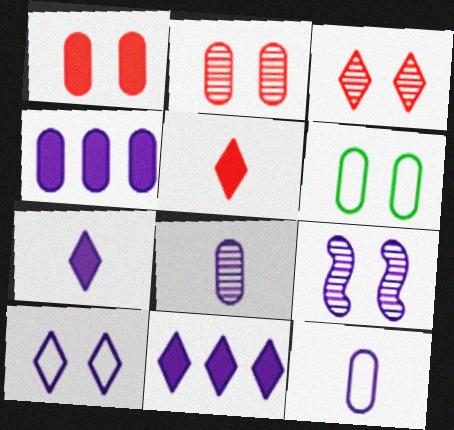[[9, 11, 12]]